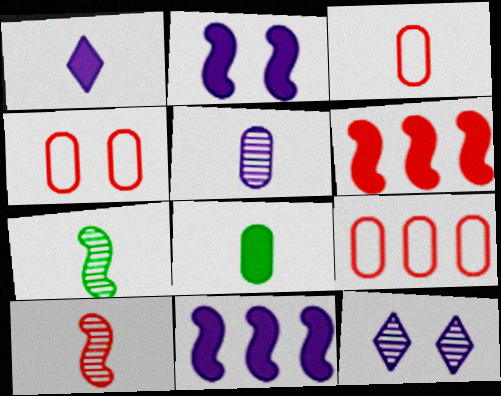[[1, 3, 7], 
[3, 4, 9], 
[3, 5, 8]]